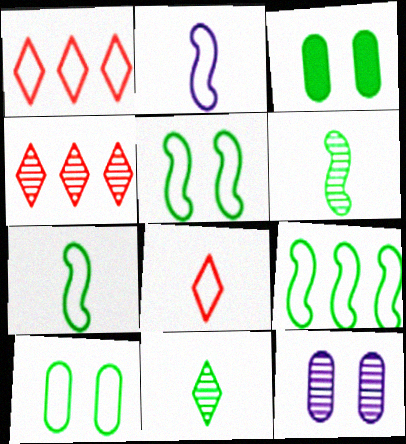[[1, 2, 10], 
[2, 3, 4], 
[3, 9, 11], 
[4, 6, 12], 
[5, 7, 9]]